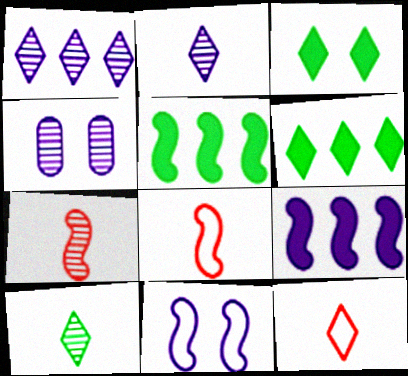[[1, 3, 12], 
[4, 5, 12], 
[4, 6, 8], 
[5, 7, 11]]